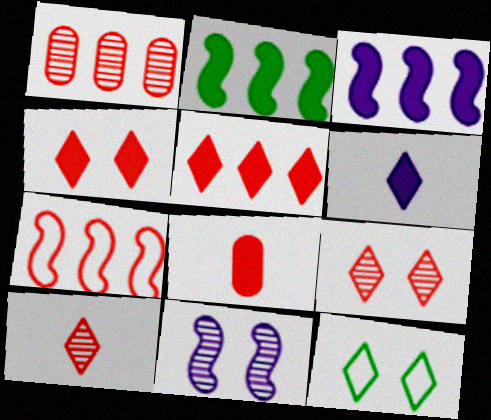[[1, 5, 7], 
[7, 8, 9]]